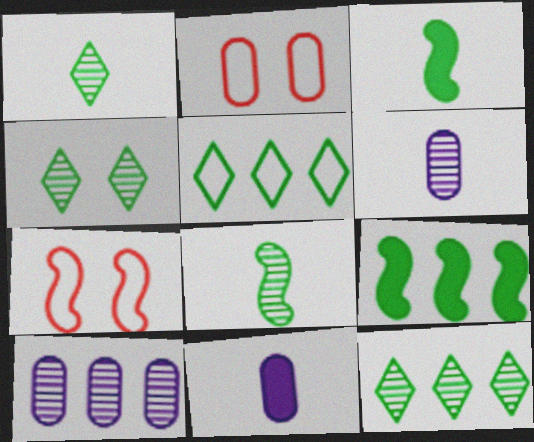[[1, 4, 12], 
[7, 11, 12]]